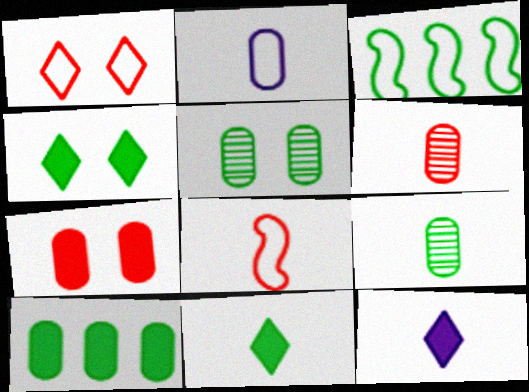[[1, 2, 3], 
[3, 4, 9], 
[3, 5, 11], 
[8, 9, 12]]